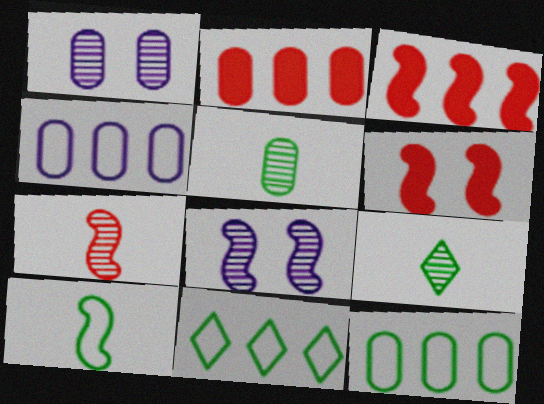[[3, 8, 10], 
[4, 6, 9]]